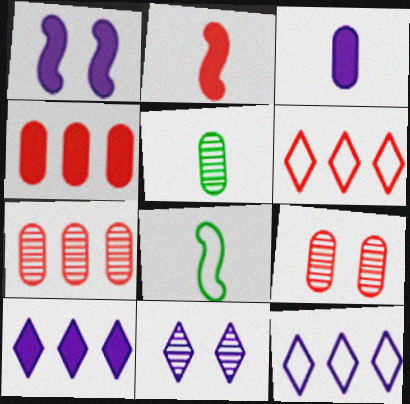[[1, 3, 10], 
[1, 5, 6], 
[2, 6, 9], 
[4, 8, 11], 
[8, 9, 10]]